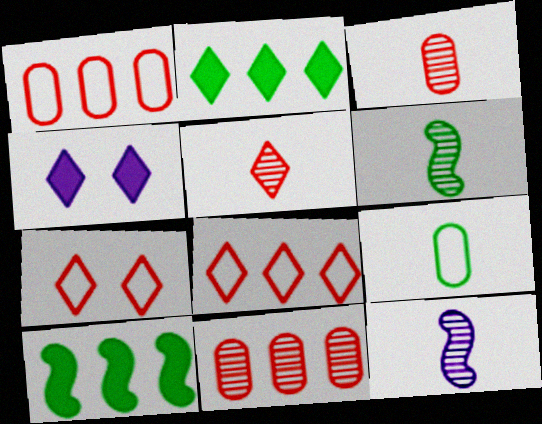[[1, 4, 6]]